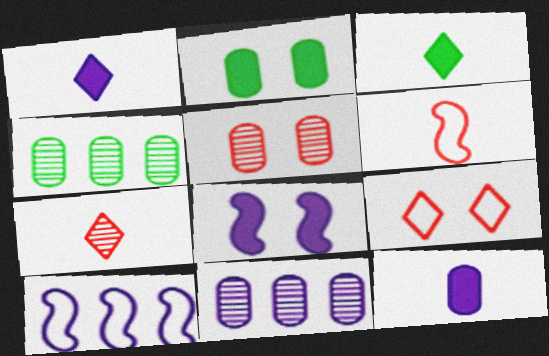[[2, 7, 10], 
[3, 5, 10]]